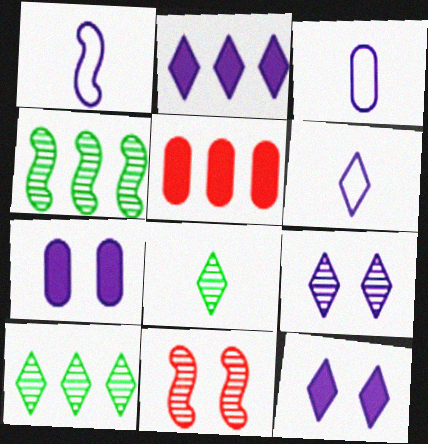[[1, 3, 6], 
[2, 6, 9]]